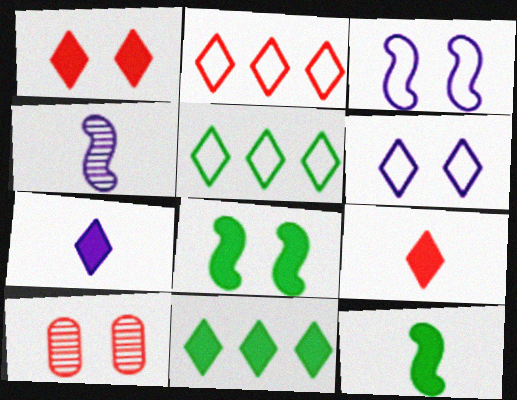[[1, 7, 11], 
[6, 8, 10]]